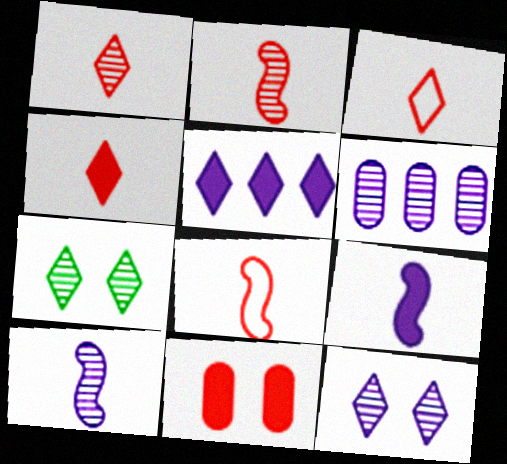[[1, 3, 4], 
[2, 6, 7], 
[3, 5, 7], 
[6, 10, 12]]